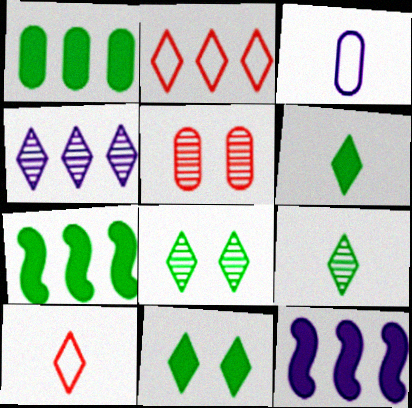[[1, 3, 5], 
[4, 10, 11]]